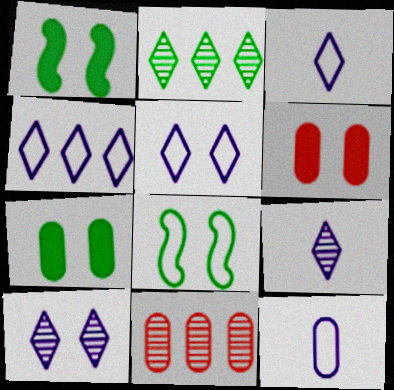[[1, 3, 11], 
[3, 4, 5], 
[6, 8, 10], 
[7, 11, 12]]